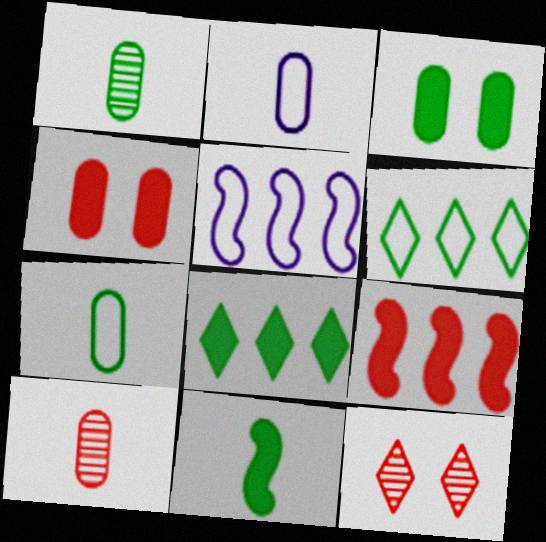[[3, 8, 11]]